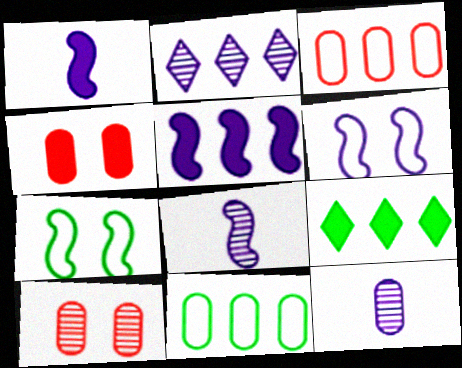[[1, 4, 9], 
[4, 11, 12], 
[5, 6, 8]]